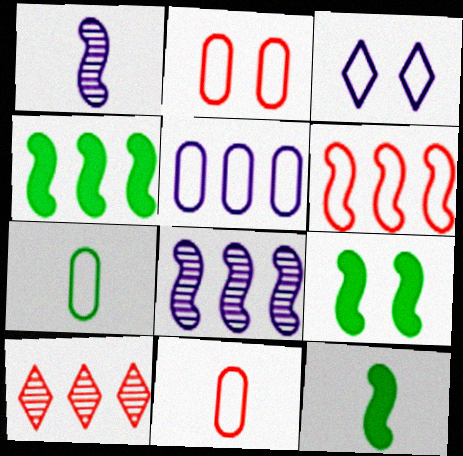[[1, 6, 9], 
[2, 5, 7], 
[3, 6, 7], 
[4, 5, 10], 
[4, 6, 8], 
[4, 9, 12]]